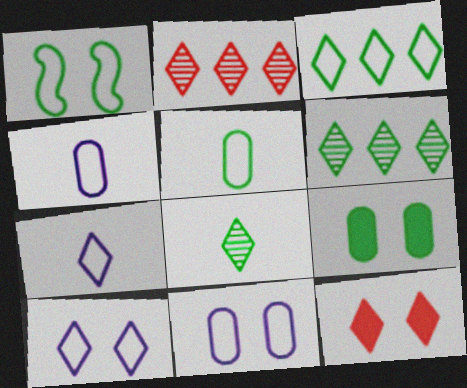[[1, 3, 5], 
[6, 7, 12]]